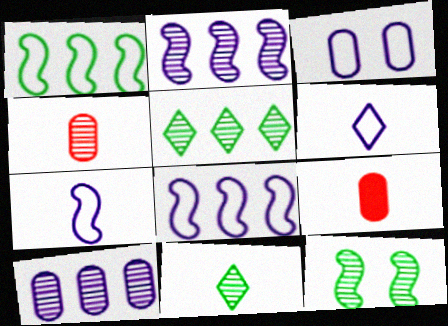[[3, 6, 8], 
[7, 9, 11]]